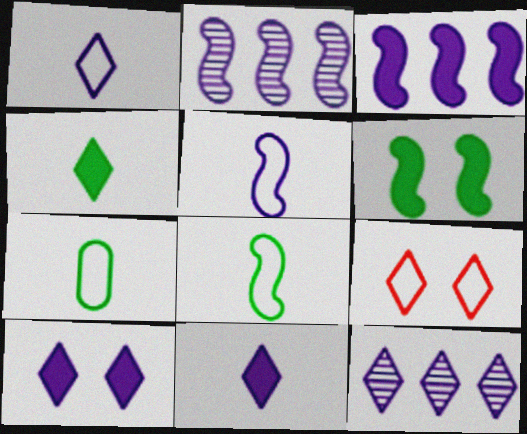[[1, 10, 12], 
[4, 9, 12]]